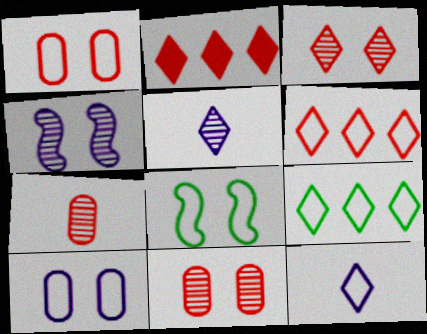[]